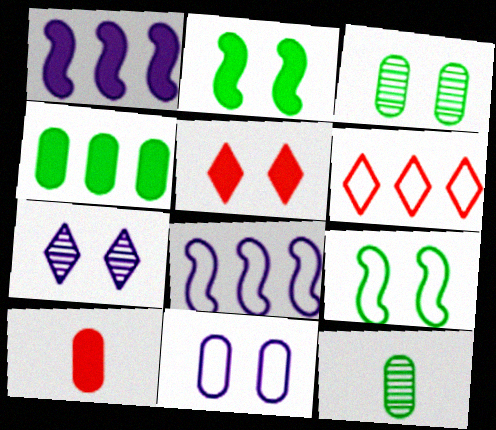[[5, 8, 12]]